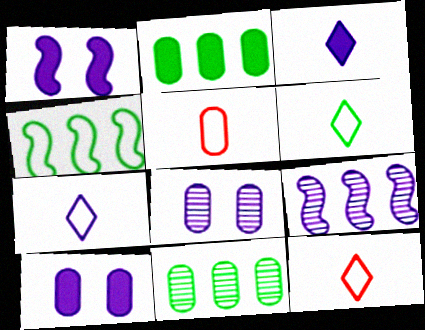[[1, 11, 12], 
[2, 5, 8], 
[5, 10, 11], 
[6, 7, 12], 
[7, 9, 10]]